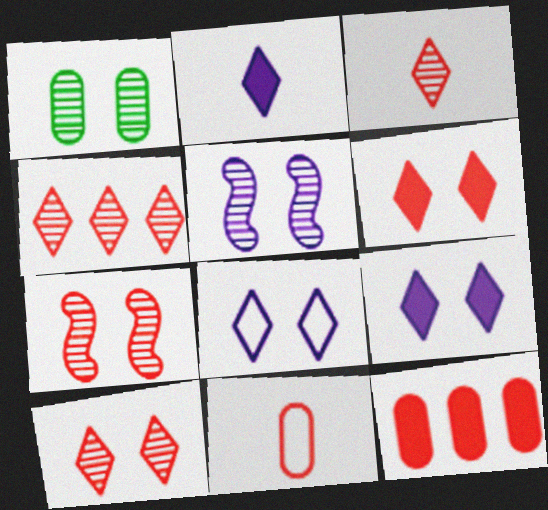[[1, 5, 10], 
[3, 4, 10]]